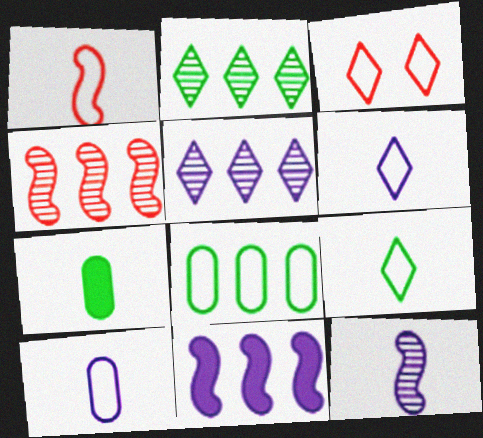[[1, 9, 10]]